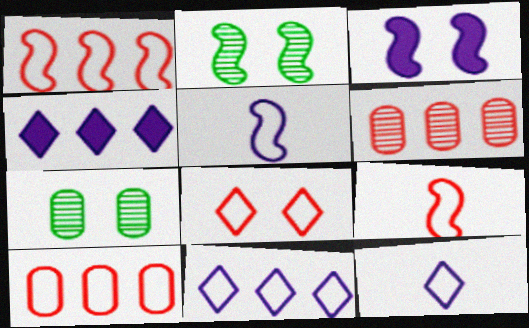[[3, 7, 8], 
[4, 7, 9], 
[8, 9, 10]]